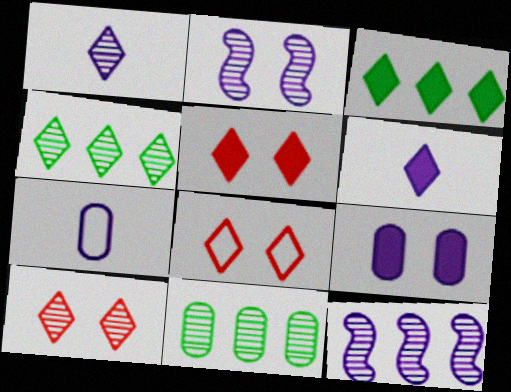[[1, 3, 8], 
[1, 4, 10], 
[3, 5, 6], 
[4, 6, 8], 
[5, 8, 10]]